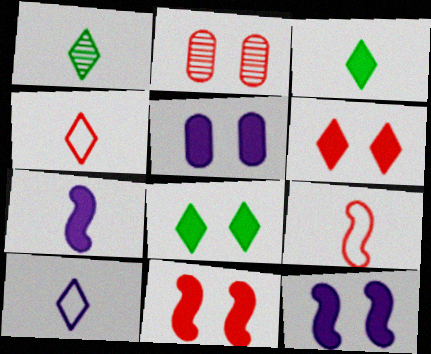[[5, 8, 11]]